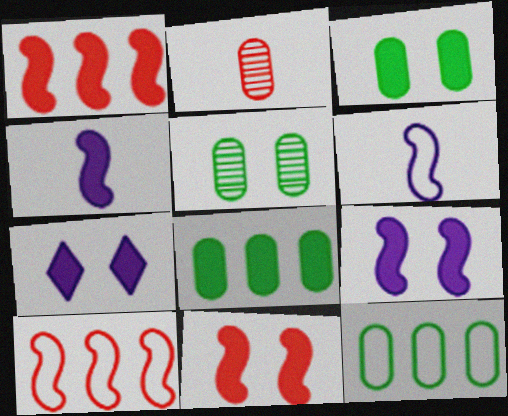[[3, 7, 11]]